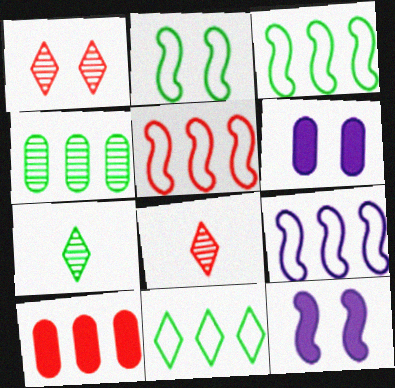[[1, 2, 6], 
[3, 5, 9], 
[3, 6, 8], 
[5, 6, 7]]